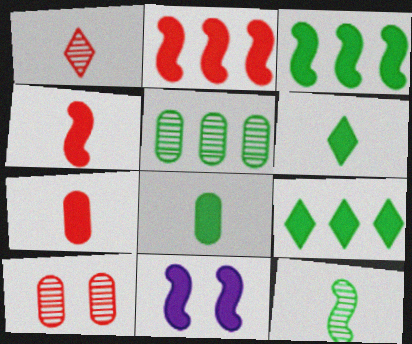[[3, 4, 11], 
[7, 9, 11]]